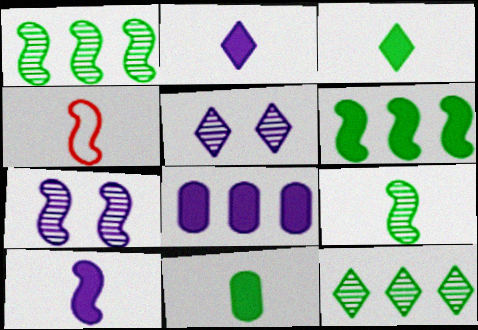[[4, 6, 7], 
[4, 9, 10]]